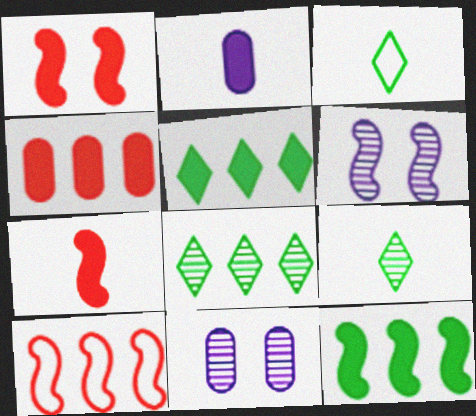[[1, 2, 5], 
[3, 4, 6]]